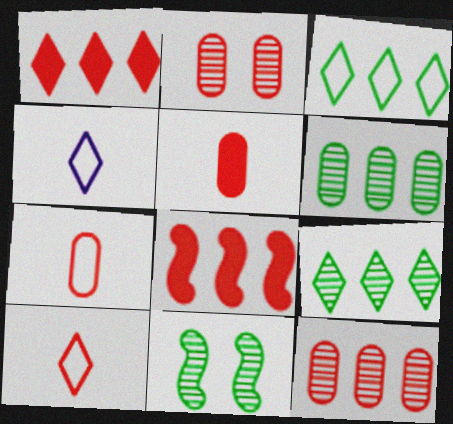[[2, 8, 10]]